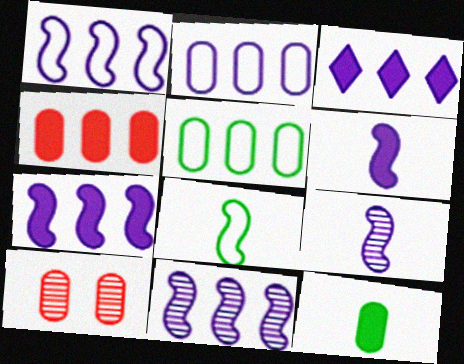[[1, 7, 11], 
[2, 3, 11], 
[2, 10, 12], 
[3, 8, 10]]